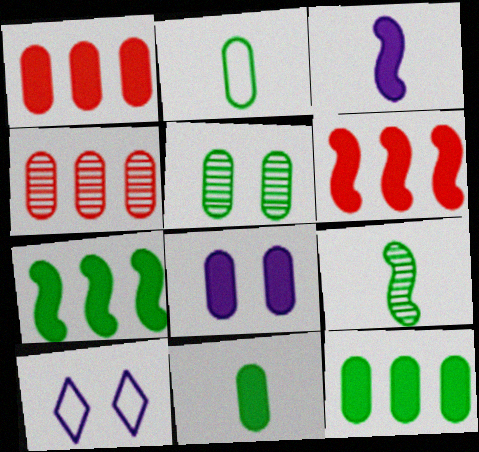[[1, 8, 11], 
[1, 9, 10], 
[2, 4, 8], 
[2, 5, 12]]